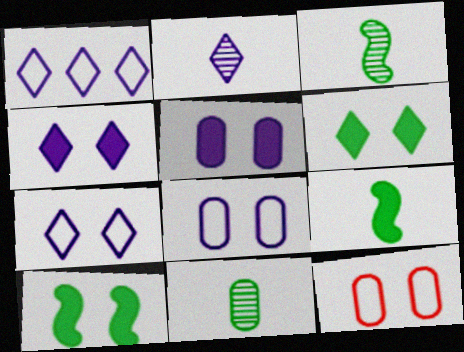[[1, 2, 4]]